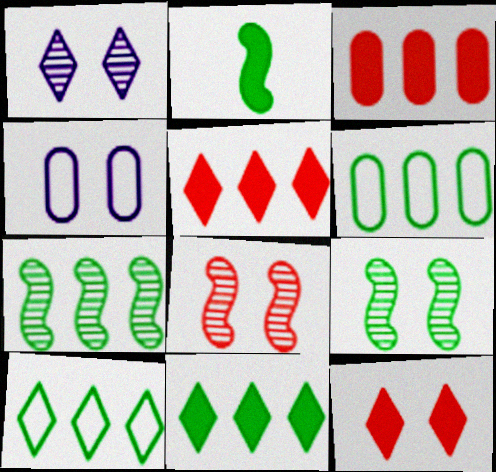[[4, 9, 12], 
[6, 7, 11]]